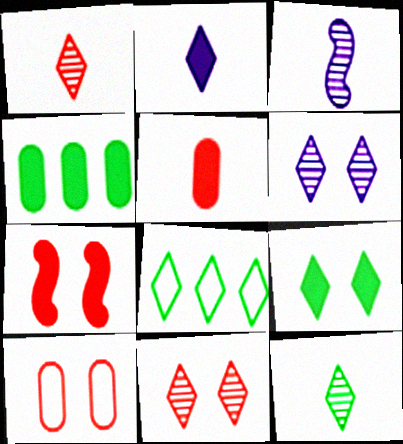[[2, 4, 7], 
[2, 8, 11], 
[7, 10, 11], 
[8, 9, 12]]